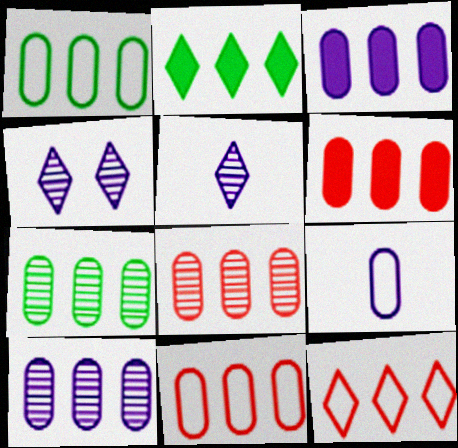[[1, 3, 8], 
[1, 6, 10], 
[3, 7, 11], 
[6, 8, 11], 
[7, 8, 10]]